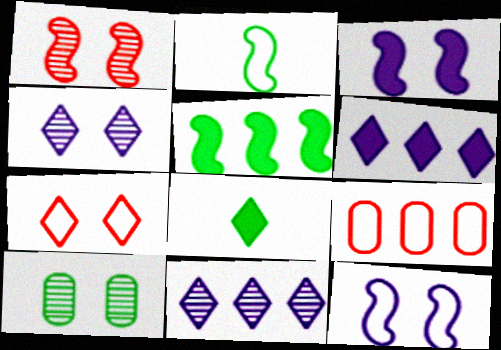[[1, 4, 10], 
[3, 7, 10], 
[5, 9, 11], 
[7, 8, 11]]